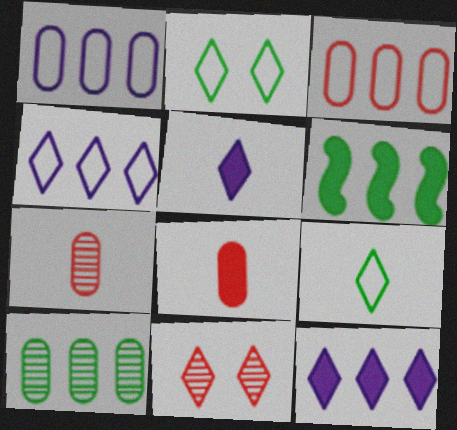[[9, 11, 12]]